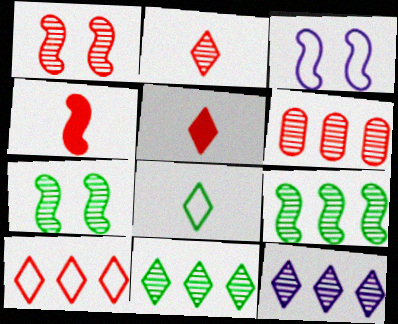[[1, 2, 6], 
[3, 4, 9], 
[6, 9, 12]]